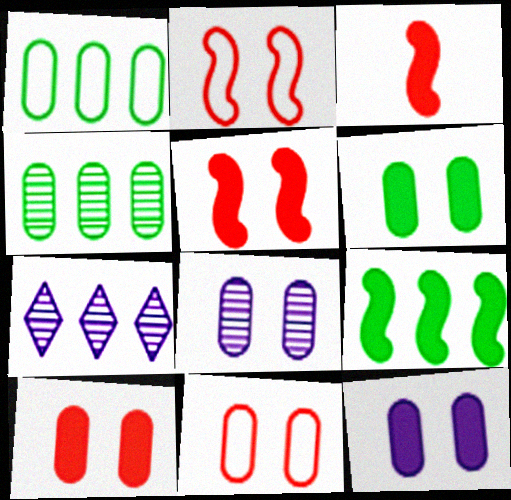[[6, 8, 11], 
[6, 10, 12]]